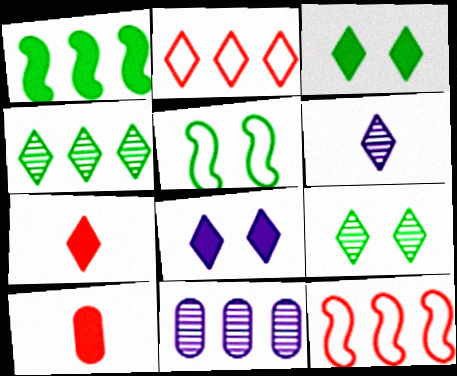[[1, 2, 11], 
[1, 8, 10], 
[2, 3, 6], 
[5, 7, 11]]